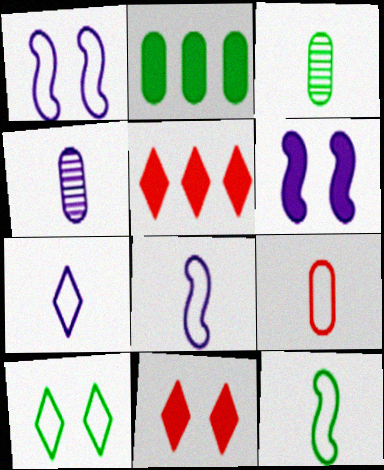[[1, 3, 5], 
[7, 9, 12]]